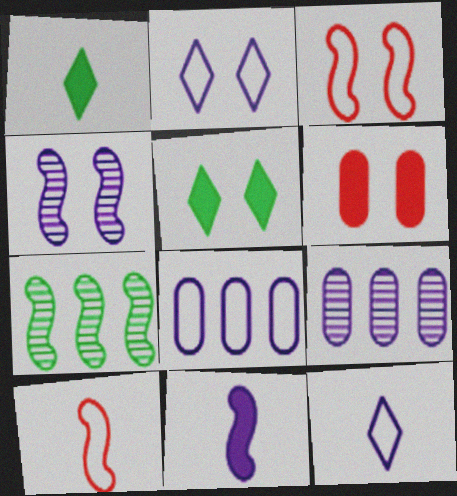[[1, 3, 9], 
[2, 9, 11], 
[3, 7, 11], 
[5, 9, 10], 
[6, 7, 12]]